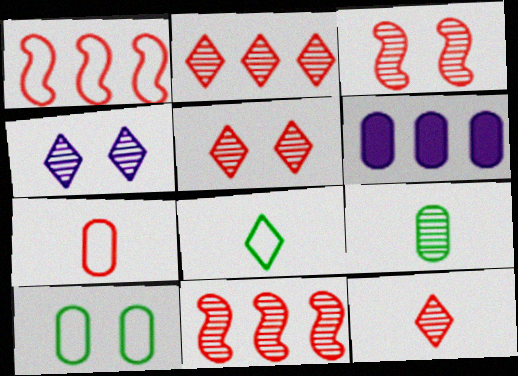[[2, 5, 12], 
[3, 6, 8], 
[4, 9, 11]]